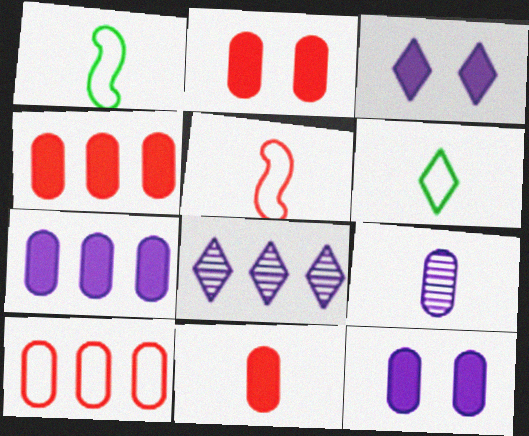[[1, 2, 8], 
[2, 4, 11]]